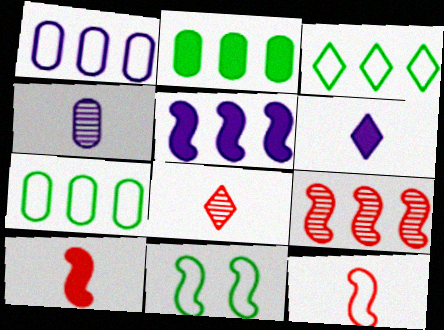[]